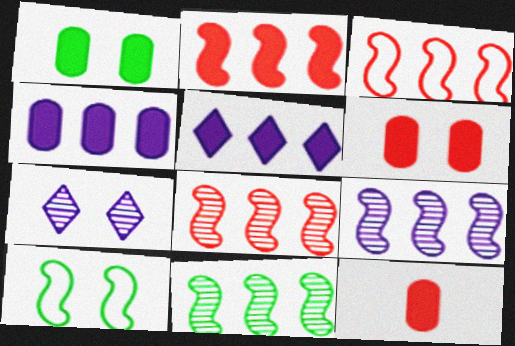[[1, 4, 12], 
[2, 3, 8], 
[6, 7, 10], 
[8, 9, 11]]